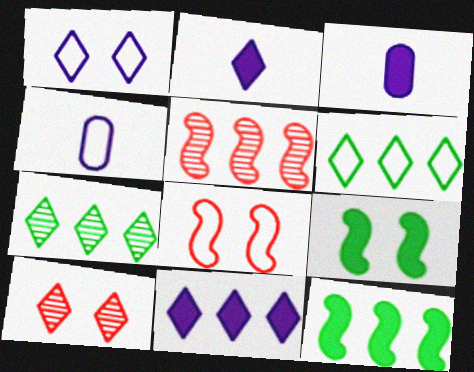[[2, 6, 10], 
[3, 7, 8], 
[4, 6, 8], 
[4, 10, 12]]